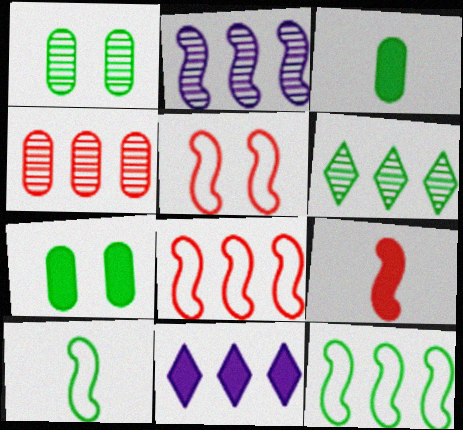[[2, 4, 6], 
[4, 11, 12], 
[6, 7, 10], 
[7, 9, 11]]